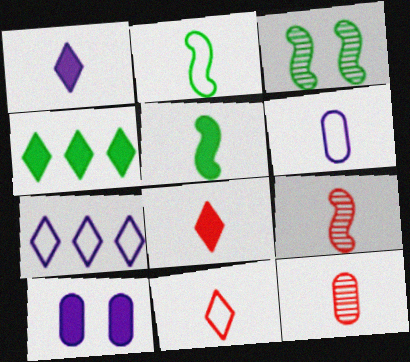[[1, 2, 12], 
[2, 6, 11]]